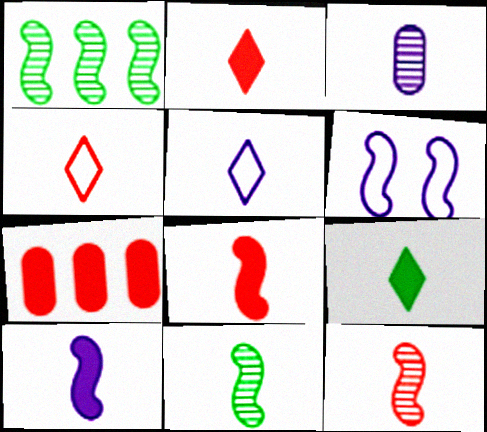[[1, 6, 8], 
[3, 5, 10]]